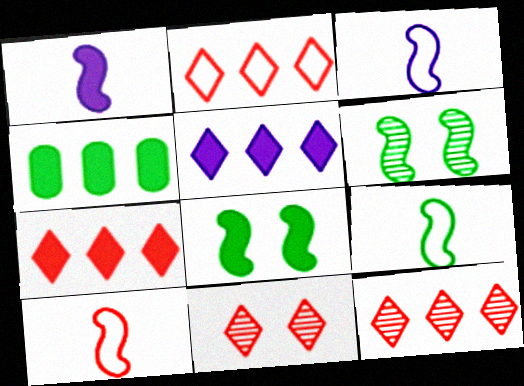[[2, 7, 12], 
[3, 4, 11], 
[3, 9, 10]]